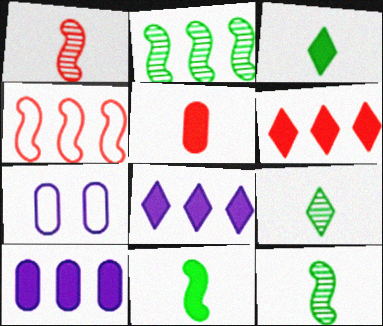[[6, 7, 12]]